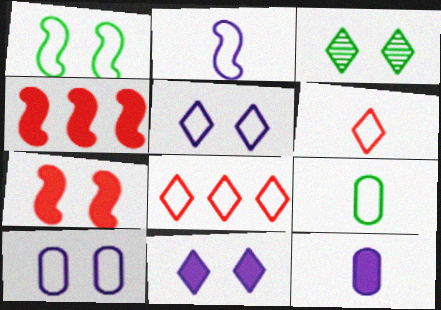[[2, 6, 9], 
[3, 7, 10]]